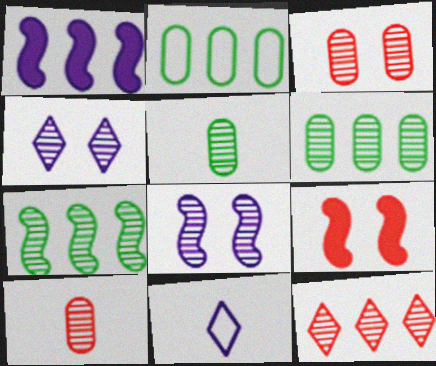[[1, 2, 12], 
[4, 7, 10], 
[5, 8, 12], 
[6, 9, 11]]